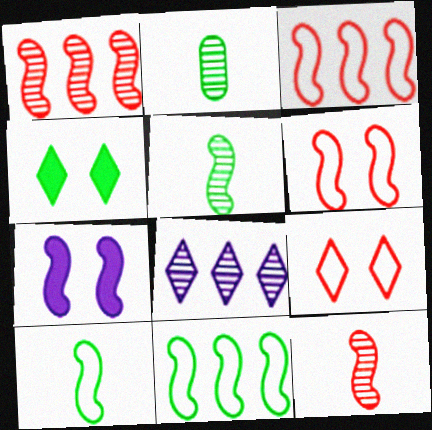[[1, 7, 10], 
[2, 4, 11], 
[3, 5, 7], 
[7, 11, 12]]